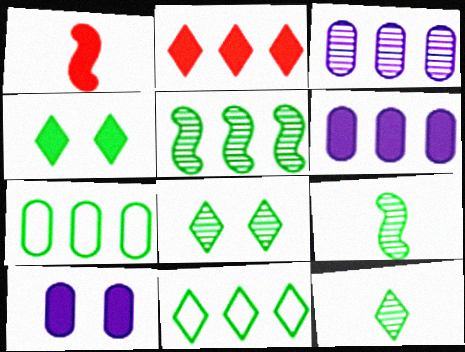[[1, 4, 6], 
[4, 7, 9], 
[4, 11, 12]]